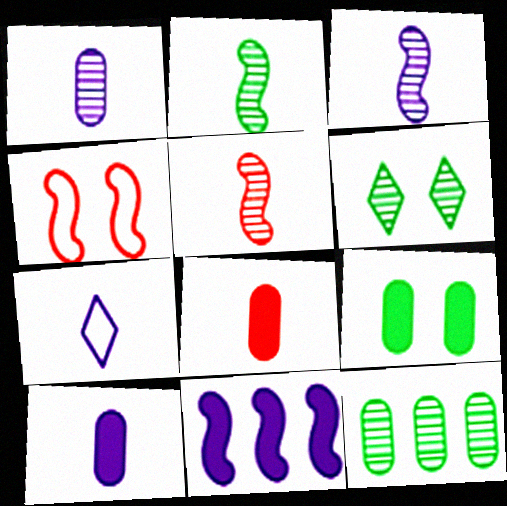[[2, 3, 5], 
[2, 4, 11], 
[2, 6, 12], 
[2, 7, 8], 
[3, 7, 10]]